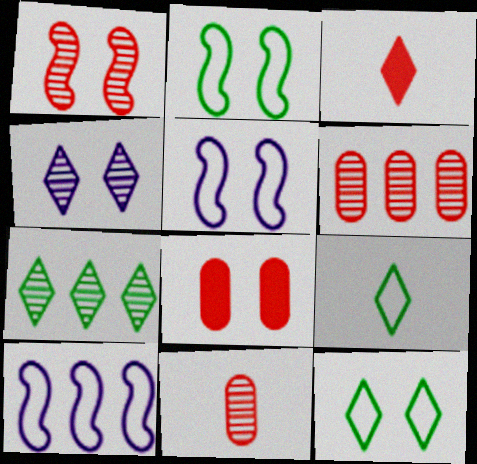[[2, 4, 8]]